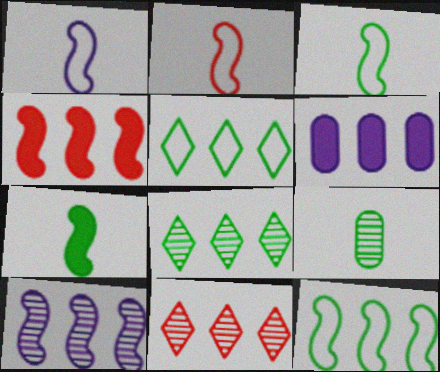[[1, 2, 3], 
[4, 10, 12], 
[6, 11, 12]]